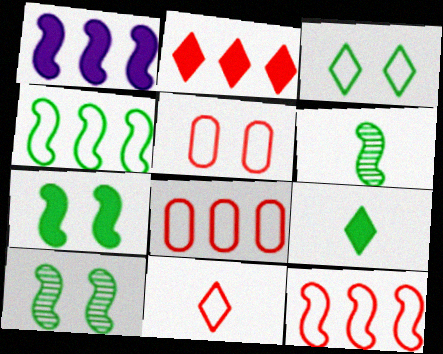[[4, 6, 7], 
[5, 11, 12]]